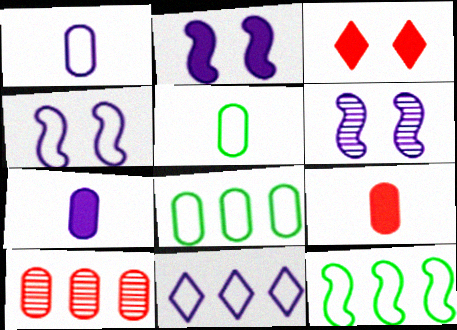[[1, 4, 11], 
[2, 4, 6], 
[6, 7, 11]]